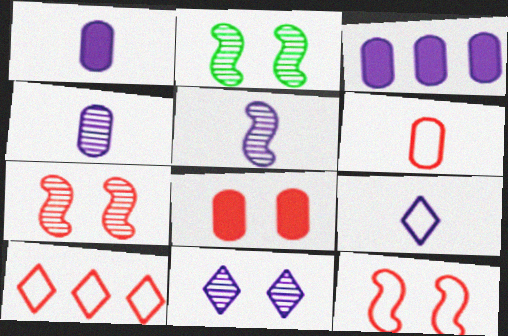[[1, 2, 10], 
[1, 5, 9], 
[6, 10, 12]]